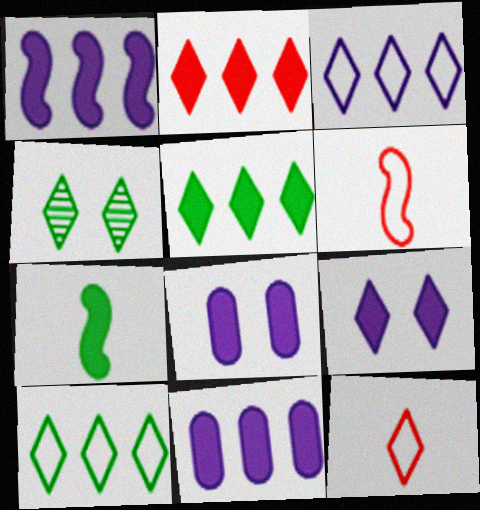[[2, 7, 8], 
[4, 6, 11]]